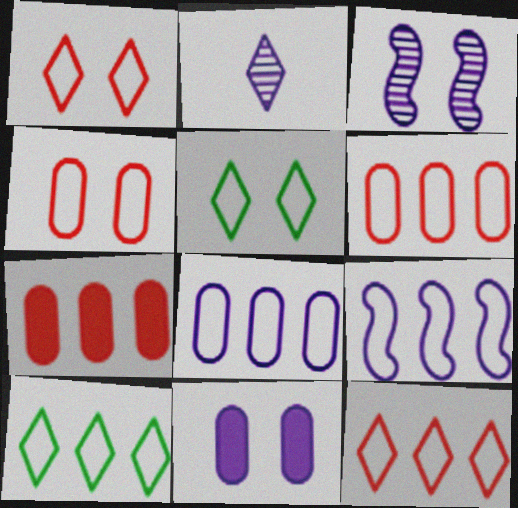[[2, 9, 11], 
[6, 9, 10]]